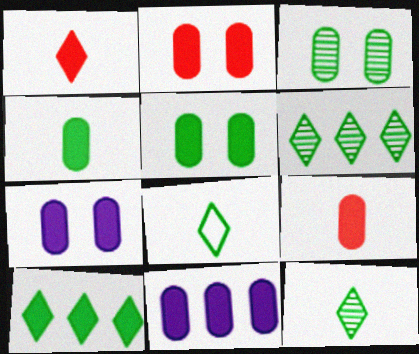[[2, 4, 11], 
[2, 5, 7], 
[5, 9, 11]]